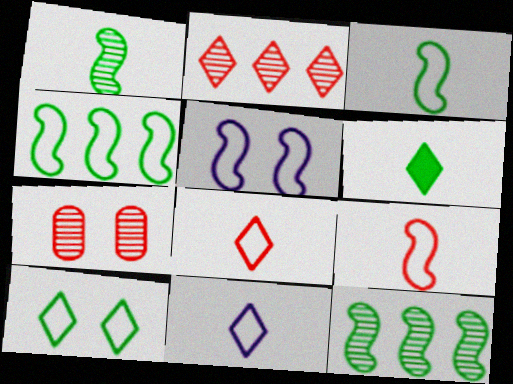[[4, 5, 9]]